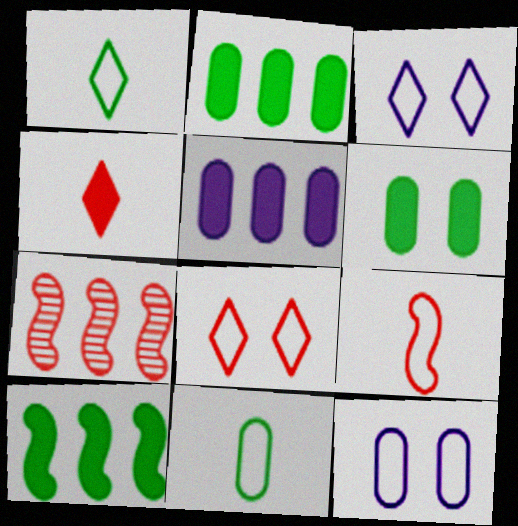[]